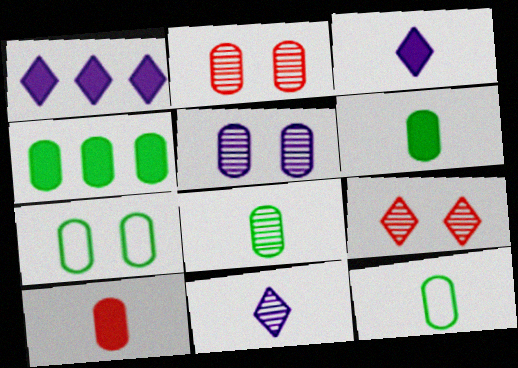[[4, 7, 8], 
[6, 8, 12]]